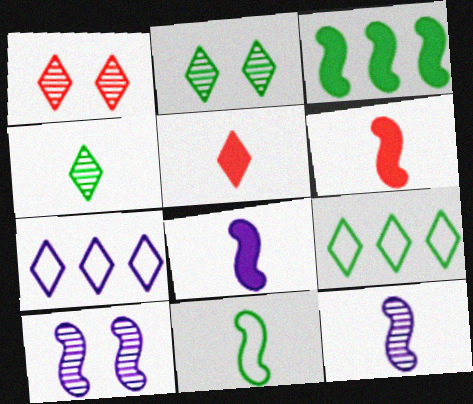[[2, 5, 7], 
[6, 11, 12]]